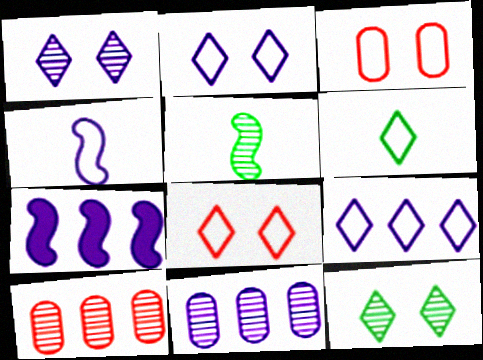[[1, 5, 10], 
[6, 8, 9], 
[7, 9, 11]]